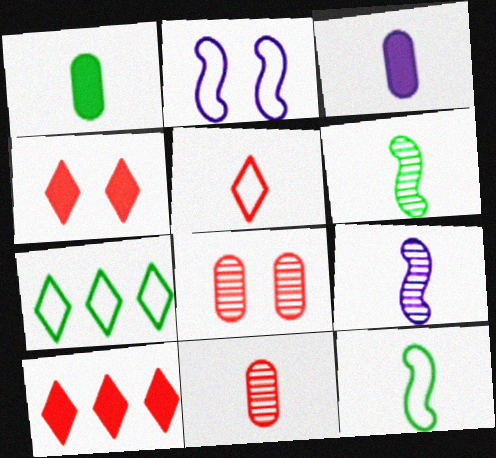[[1, 5, 9], 
[3, 5, 6]]